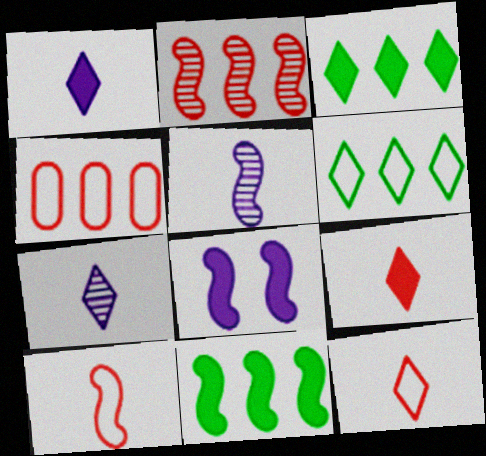[]